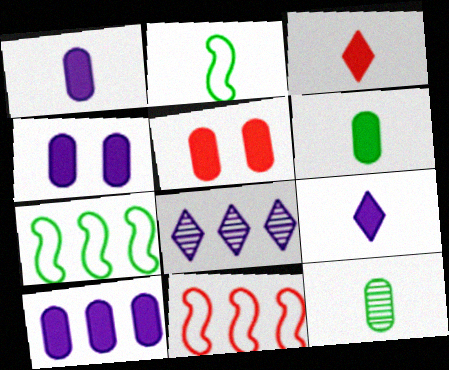[[1, 4, 10], 
[2, 5, 8], 
[5, 6, 10]]